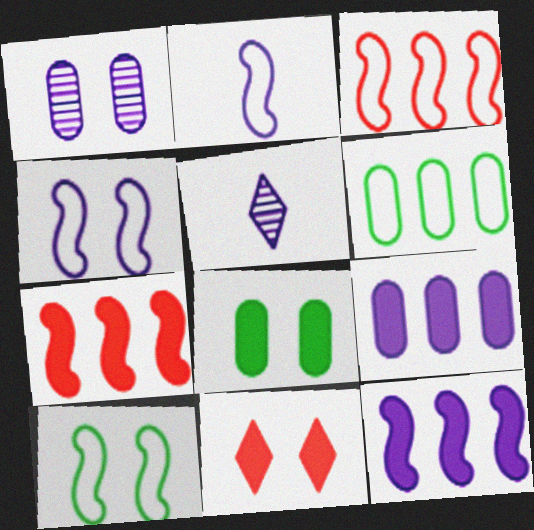[[1, 10, 11], 
[2, 3, 10], 
[3, 5, 8], 
[4, 5, 9]]